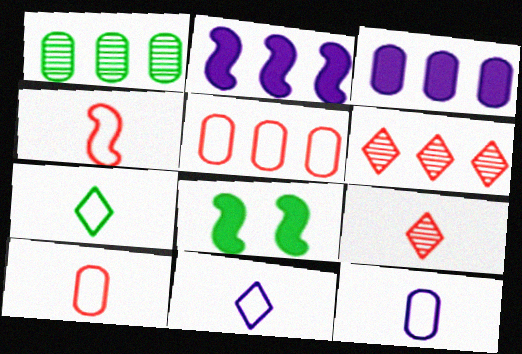[[1, 3, 5], 
[1, 7, 8], 
[4, 7, 12], 
[6, 8, 12]]